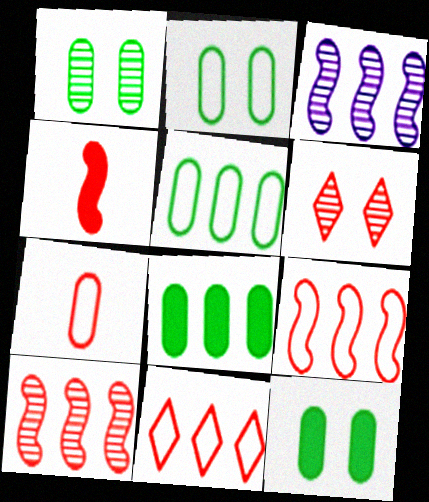[[1, 2, 12], 
[3, 8, 11]]